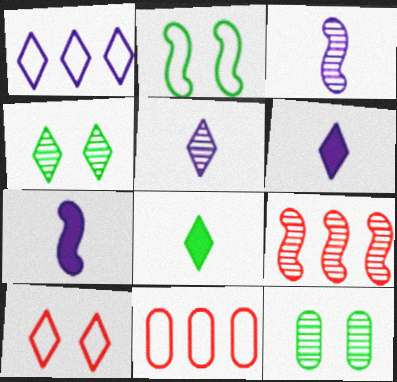[[2, 7, 9], 
[4, 7, 11], 
[5, 9, 12]]